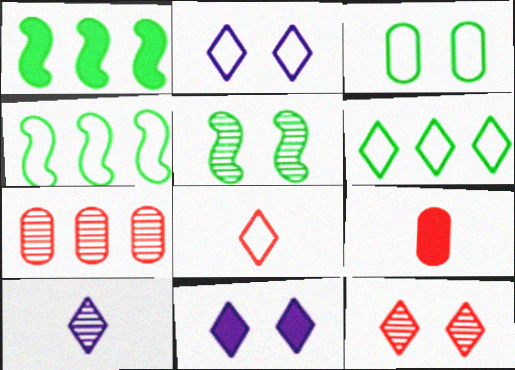[[1, 9, 11], 
[2, 6, 8], 
[5, 7, 10]]